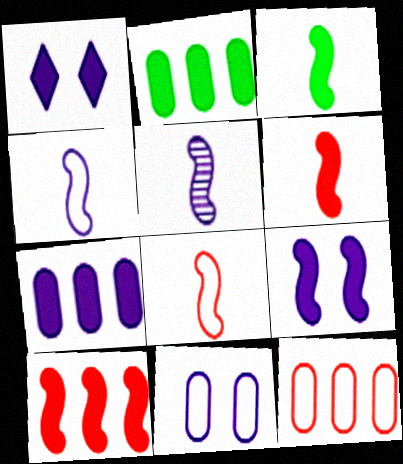[[1, 2, 6], 
[3, 5, 8], 
[3, 9, 10]]